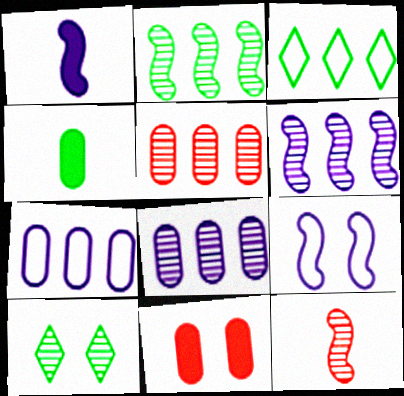[[1, 6, 9], 
[8, 10, 12], 
[9, 10, 11]]